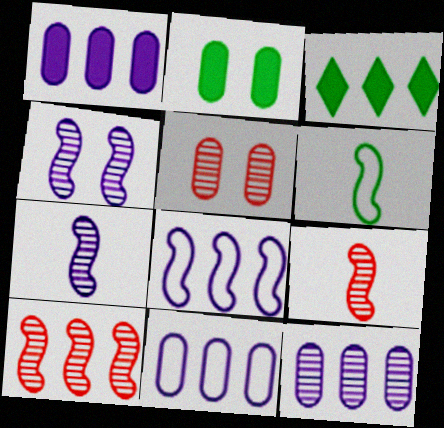[[1, 11, 12], 
[3, 10, 11]]